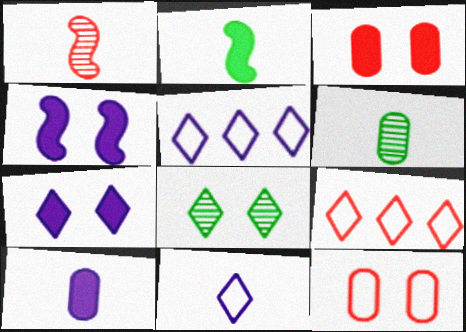[[1, 3, 9], 
[4, 6, 9], 
[4, 8, 12]]